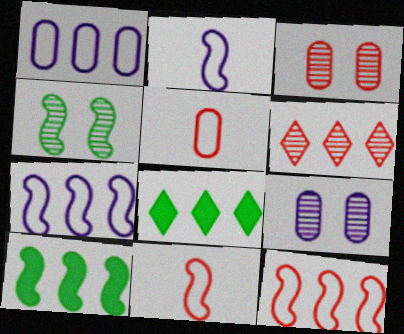[[1, 6, 10], 
[2, 3, 8], 
[8, 9, 11]]